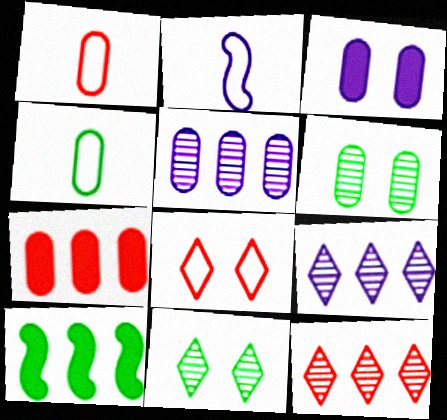[[2, 3, 9], 
[2, 7, 11], 
[4, 10, 11]]